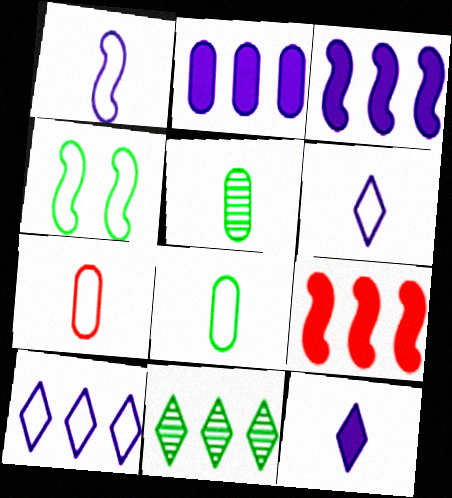[[4, 7, 10]]